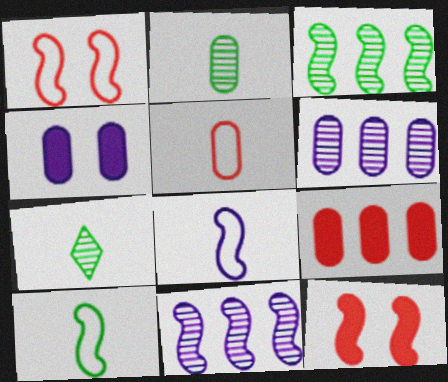[[3, 8, 12], 
[10, 11, 12]]